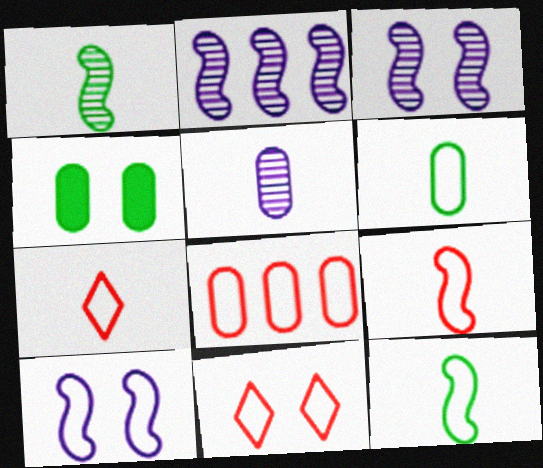[[2, 4, 7], 
[3, 4, 11], 
[4, 5, 8], 
[8, 9, 11]]